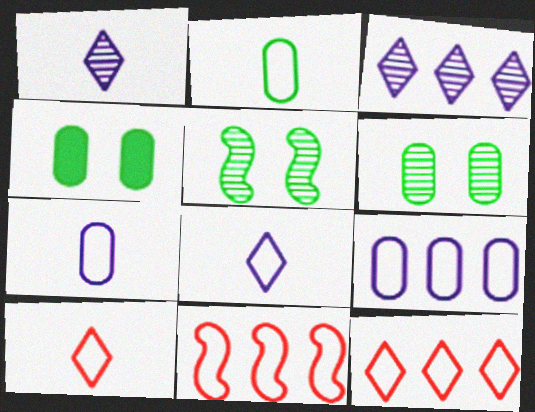[[1, 4, 11]]